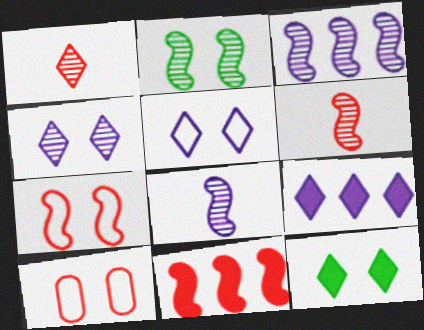[[1, 10, 11], 
[2, 3, 6], 
[6, 7, 11]]